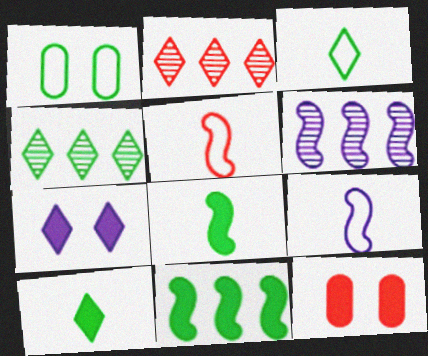[[1, 4, 8], 
[2, 3, 7], 
[2, 5, 12], 
[3, 6, 12], 
[4, 9, 12]]